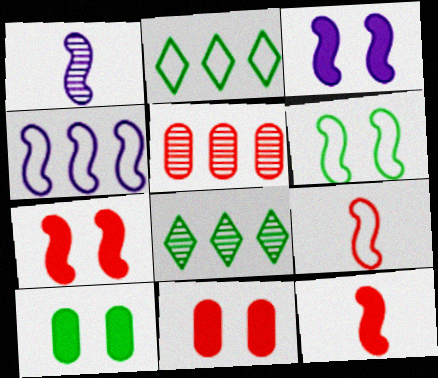[[1, 2, 11], 
[1, 3, 4], 
[4, 6, 9]]